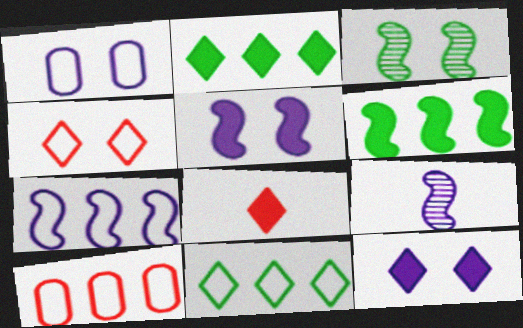[[2, 8, 12], 
[5, 7, 9], 
[7, 10, 11]]